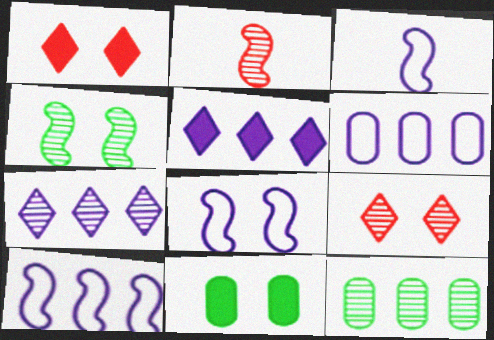[[1, 3, 12], 
[3, 8, 10], 
[8, 9, 11]]